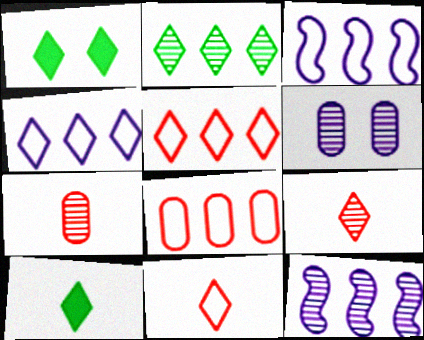[[1, 3, 7], 
[1, 4, 9]]